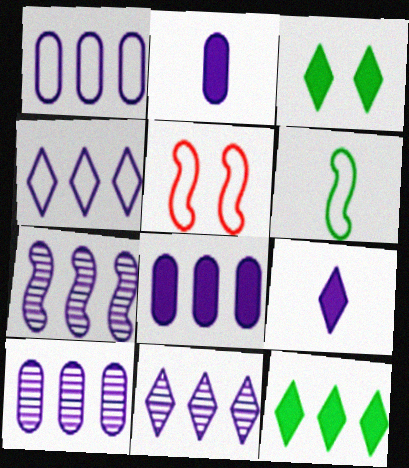[[1, 8, 10], 
[4, 7, 8], 
[7, 10, 11]]